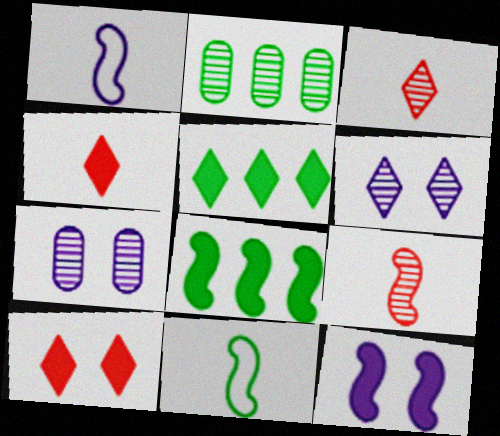[[1, 2, 10], 
[2, 6, 9]]